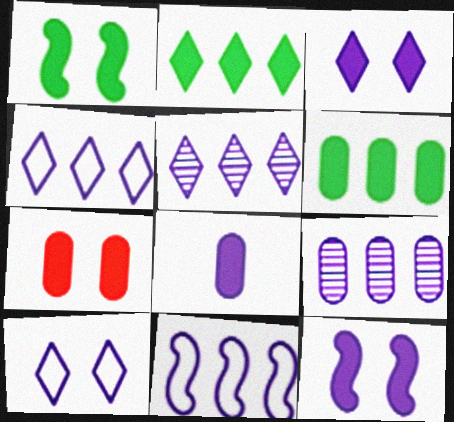[[1, 3, 7], 
[6, 7, 8]]